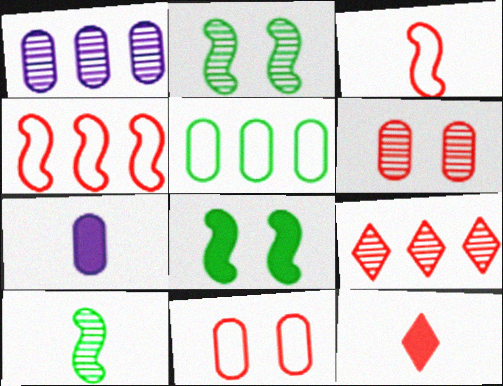[[4, 6, 12], 
[5, 6, 7]]